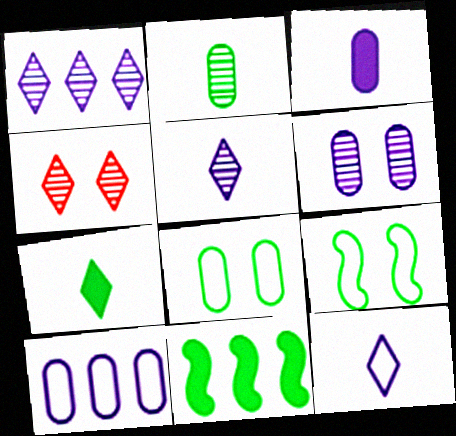[[3, 6, 10]]